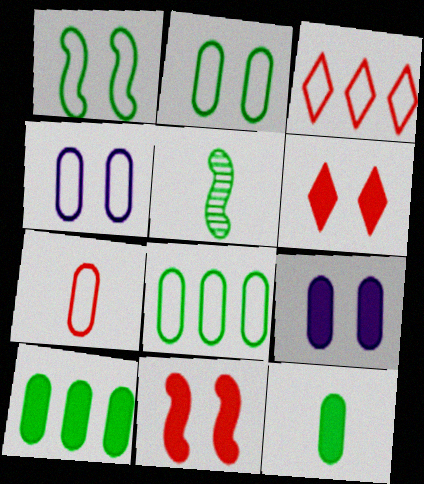[[3, 5, 9], 
[4, 7, 8]]